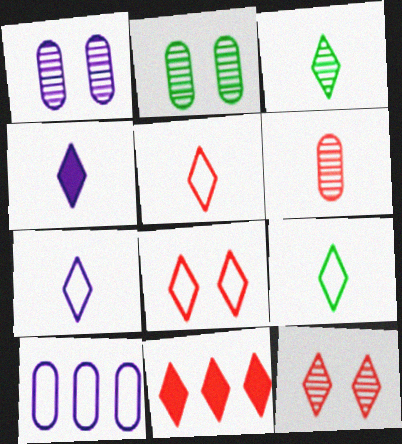[[3, 4, 5], 
[5, 7, 9], 
[5, 11, 12]]